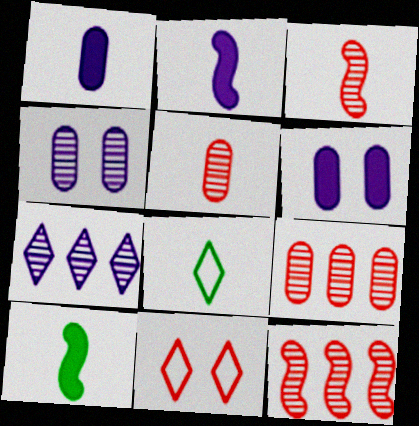[[1, 3, 8], 
[2, 5, 8], 
[6, 8, 12]]